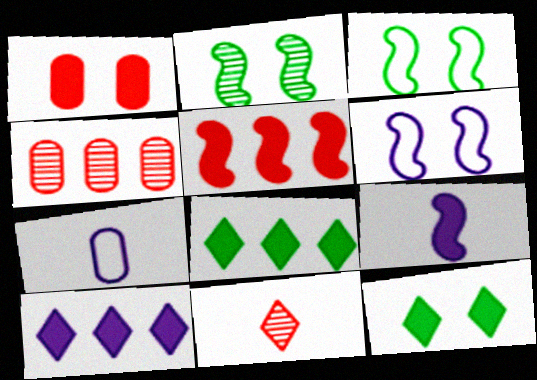[[1, 8, 9]]